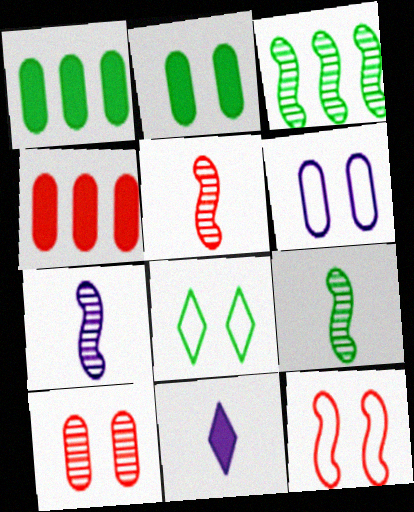[[1, 8, 9], 
[2, 6, 10], 
[4, 7, 8], 
[5, 7, 9], 
[6, 8, 12]]